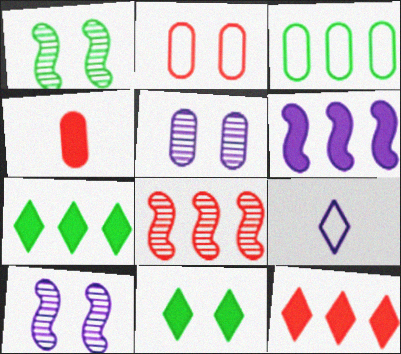[[2, 10, 11], 
[3, 4, 5], 
[4, 6, 11], 
[5, 6, 9]]